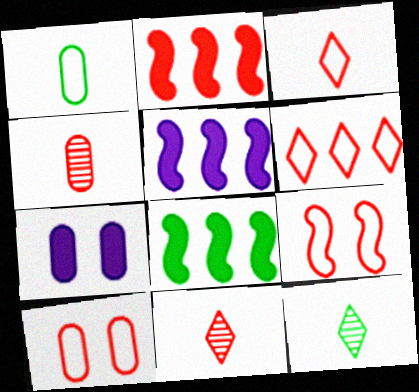[[2, 5, 8], 
[2, 10, 11], 
[5, 10, 12]]